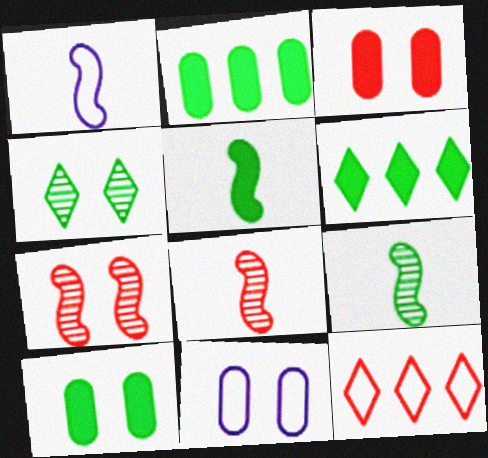[[1, 5, 8], 
[3, 8, 12], 
[5, 6, 10], 
[6, 8, 11]]